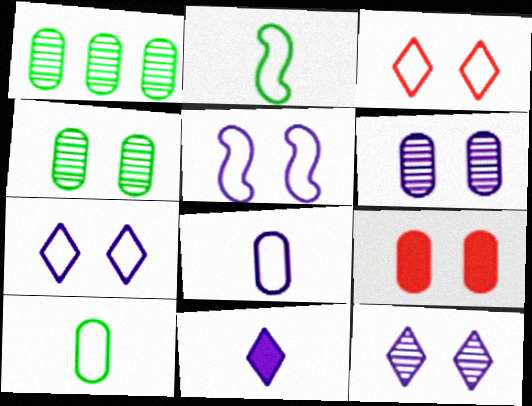[[1, 8, 9]]